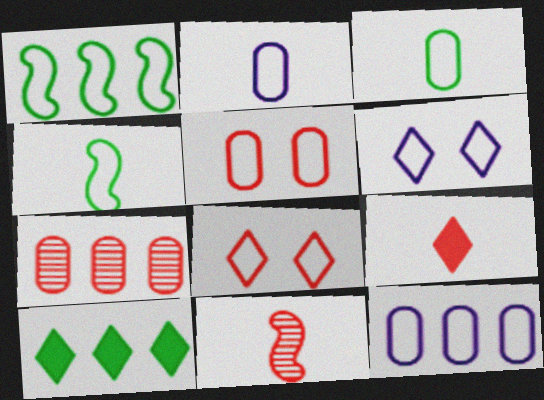[[1, 2, 8], 
[3, 5, 12], 
[4, 8, 12]]